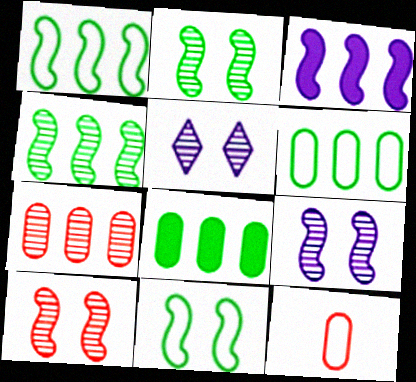[[2, 9, 10]]